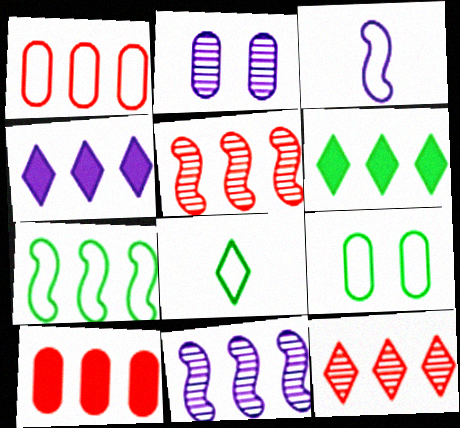[[1, 6, 11], 
[2, 3, 4], 
[7, 8, 9]]